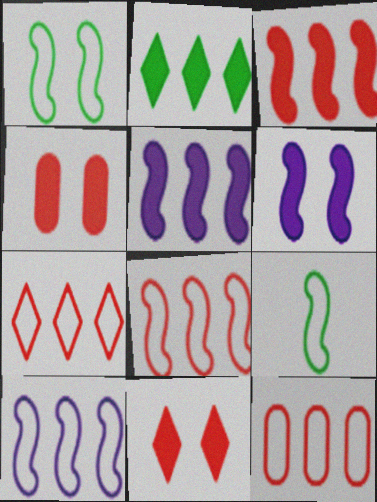[[7, 8, 12]]